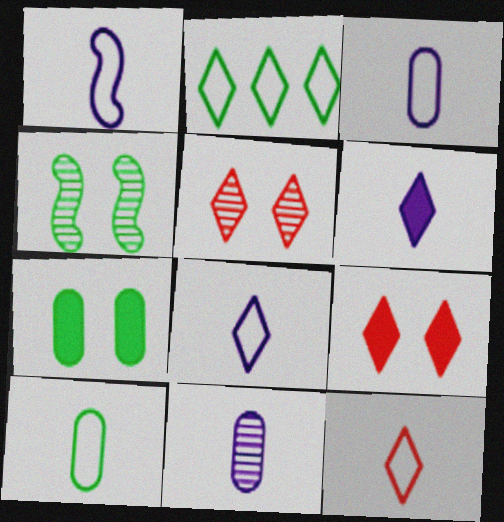[[1, 3, 8], 
[1, 6, 11], 
[1, 10, 12], 
[2, 5, 6]]